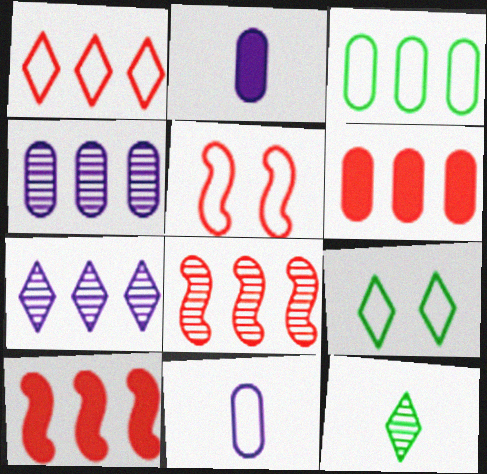[[1, 6, 8], 
[2, 8, 9], 
[3, 4, 6], 
[3, 7, 10]]